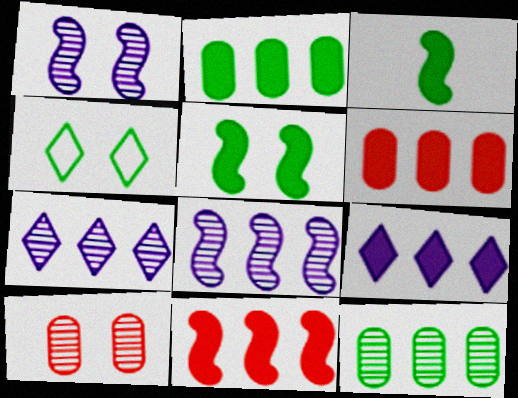[[2, 9, 11], 
[3, 4, 12]]